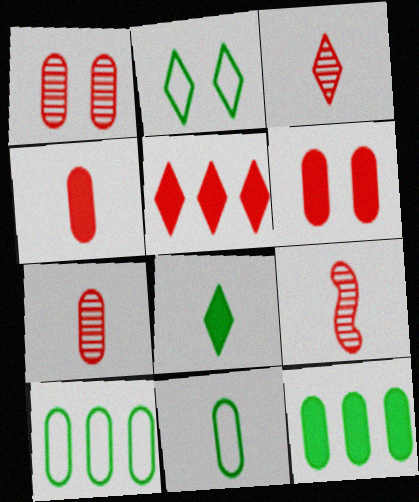[[3, 7, 9]]